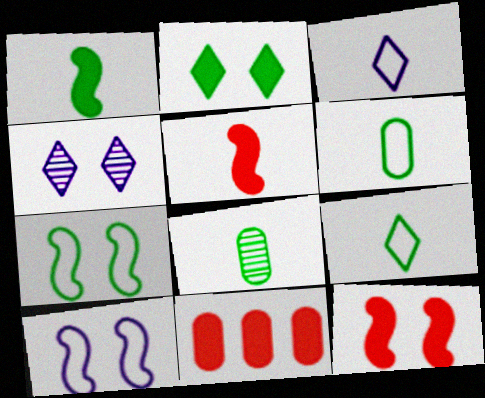[[1, 8, 9], 
[3, 5, 8]]